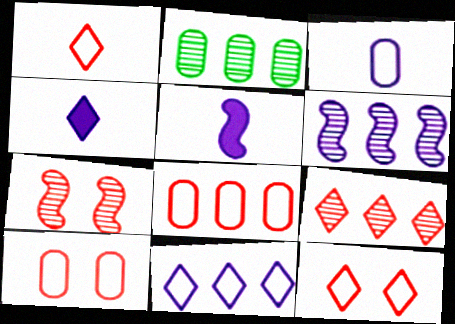[[2, 5, 12], 
[2, 6, 9]]